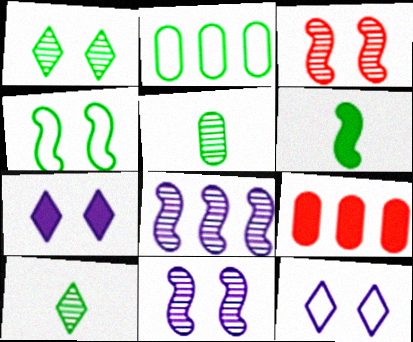[[1, 2, 6], 
[6, 7, 9]]